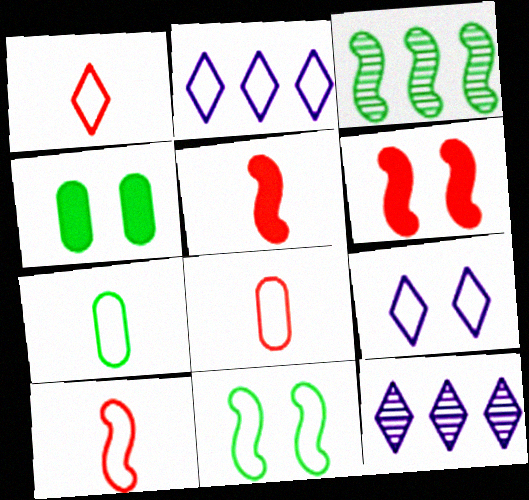[[1, 8, 10], 
[2, 8, 11], 
[4, 10, 12], 
[6, 7, 12]]